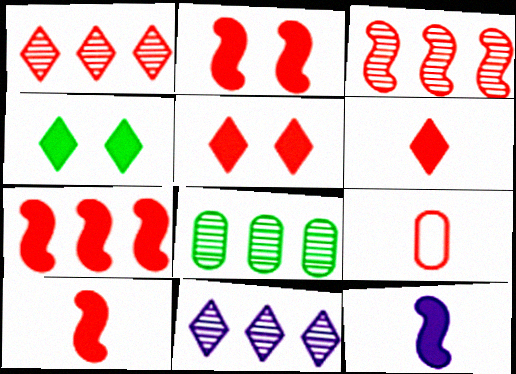[[1, 2, 9], 
[2, 7, 10], 
[3, 5, 9], 
[3, 8, 11]]